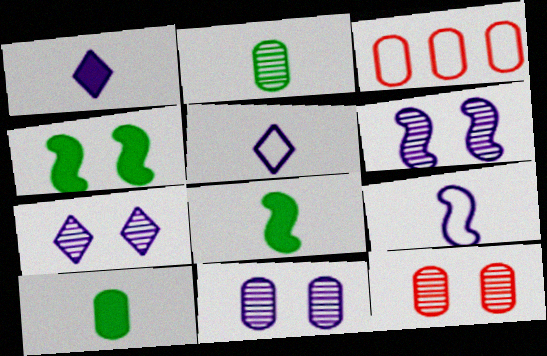[[3, 7, 8], 
[3, 10, 11], 
[6, 7, 11]]